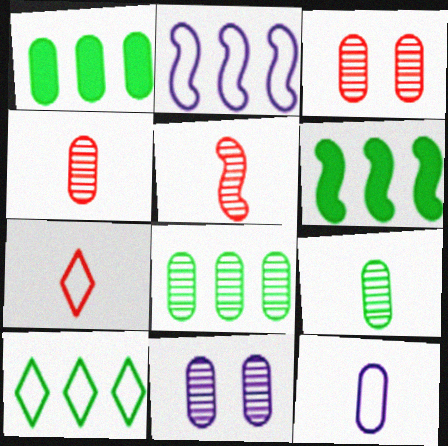[[1, 3, 12], 
[4, 8, 11], 
[6, 7, 11], 
[6, 8, 10]]